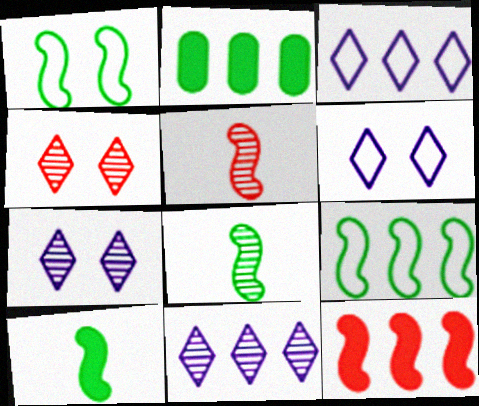[[2, 5, 6]]